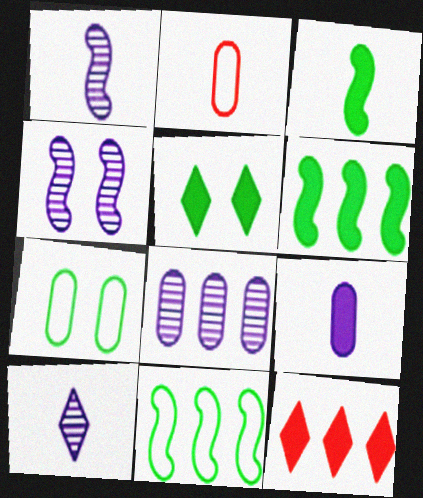[[1, 7, 12], 
[2, 3, 10], 
[4, 8, 10], 
[8, 11, 12]]